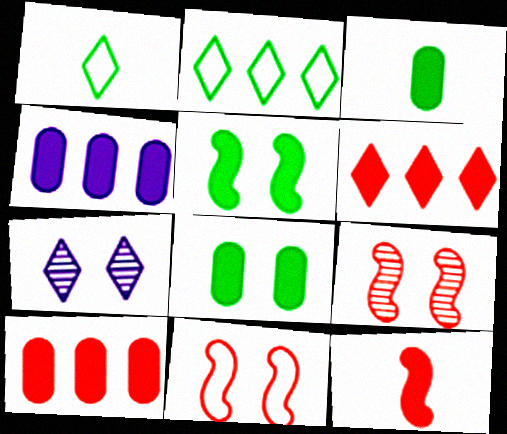[[1, 4, 9], 
[1, 6, 7], 
[7, 8, 11]]